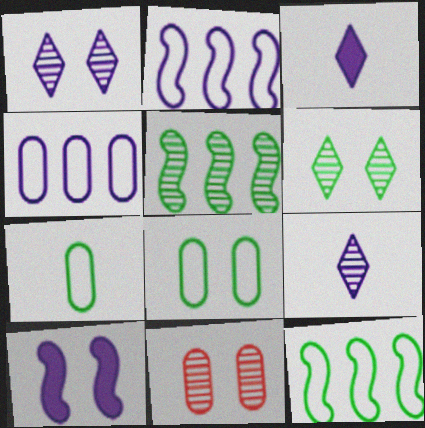[[3, 11, 12], 
[4, 9, 10], 
[5, 9, 11]]